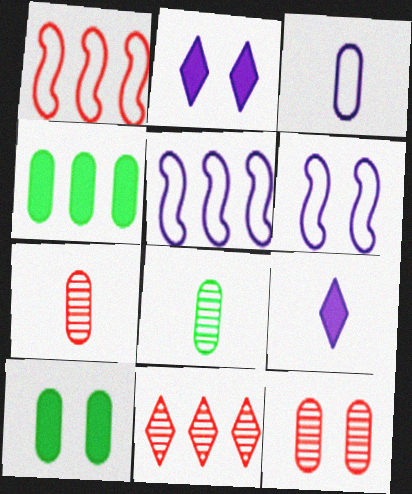[[1, 2, 8], 
[3, 4, 12], 
[4, 5, 11]]